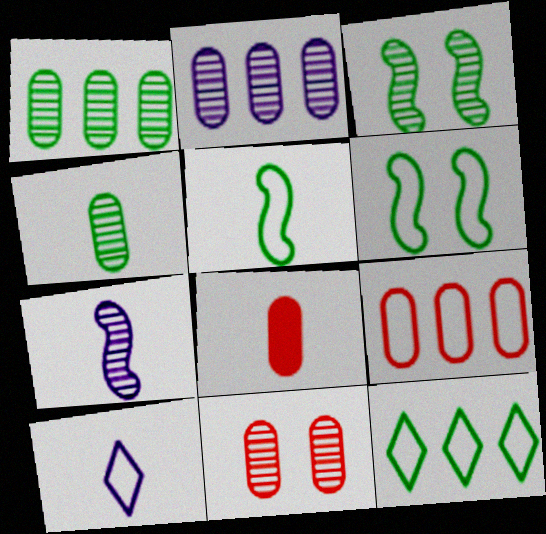[[2, 4, 11], 
[6, 9, 10], 
[8, 9, 11]]